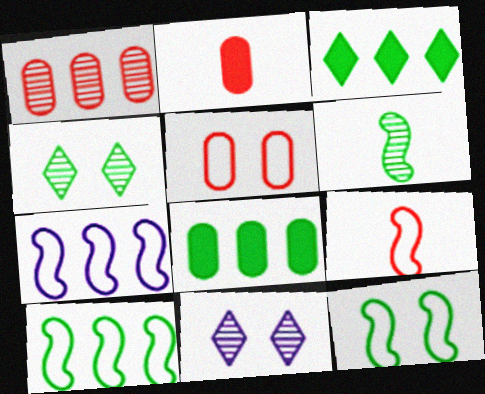[[1, 2, 5], 
[1, 3, 7], 
[1, 6, 11], 
[2, 4, 7], 
[2, 10, 11], 
[7, 9, 12], 
[8, 9, 11]]